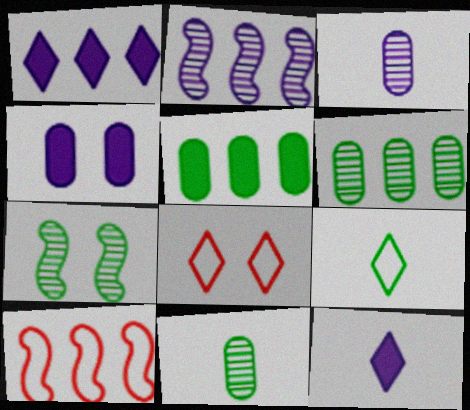[[1, 6, 10], 
[4, 7, 8], 
[5, 7, 9]]